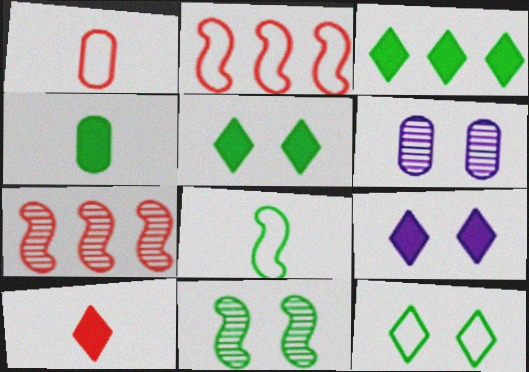[[3, 9, 10]]